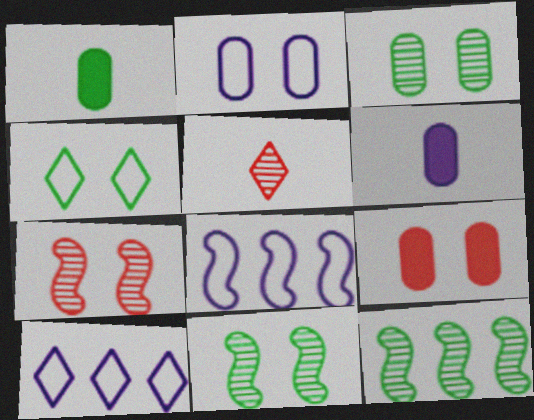[[1, 4, 12], 
[1, 7, 10], 
[2, 3, 9]]